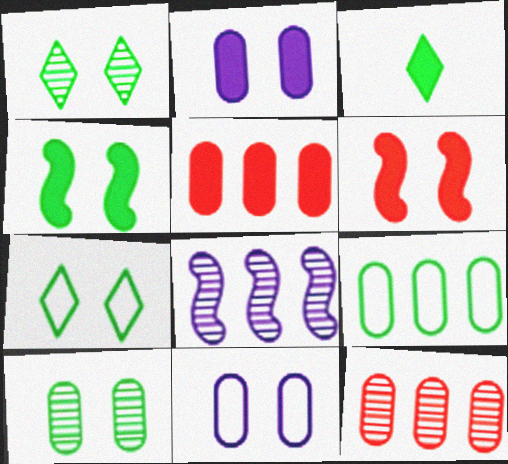[[1, 6, 11], 
[4, 7, 10]]